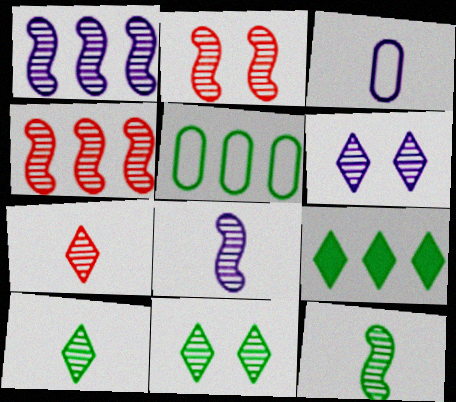[[1, 2, 12], 
[2, 3, 9]]